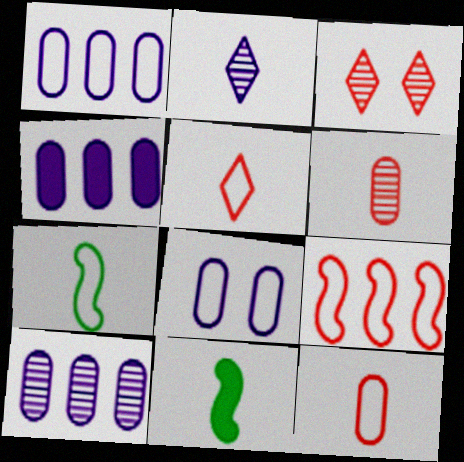[[1, 3, 11], 
[1, 4, 10], 
[2, 11, 12], 
[3, 4, 7]]